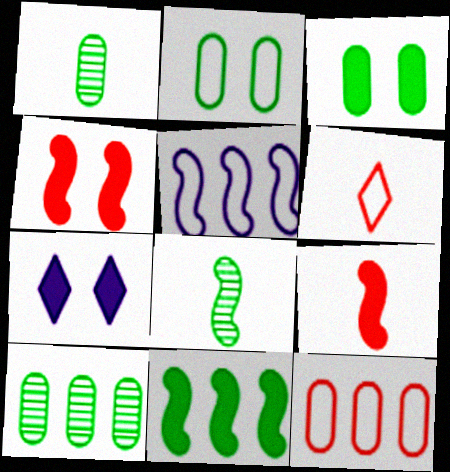[[2, 5, 6], 
[3, 4, 7], 
[4, 5, 8], 
[7, 8, 12]]